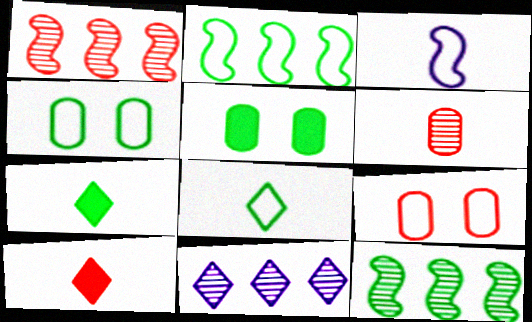[[1, 9, 10], 
[2, 4, 8], 
[3, 6, 7], 
[4, 7, 12], 
[5, 8, 12]]